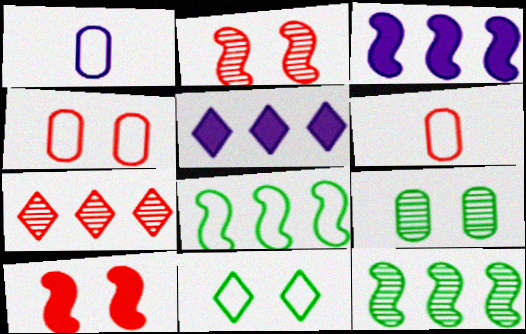[[6, 7, 10]]